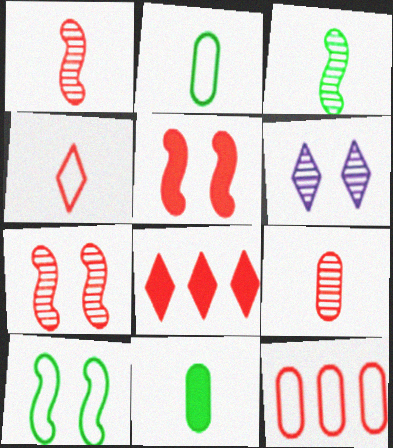[]